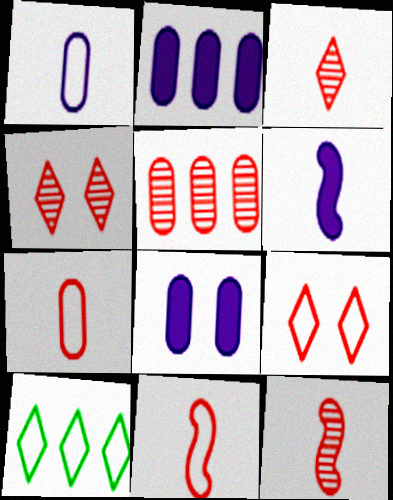[[4, 5, 12], 
[8, 10, 12]]